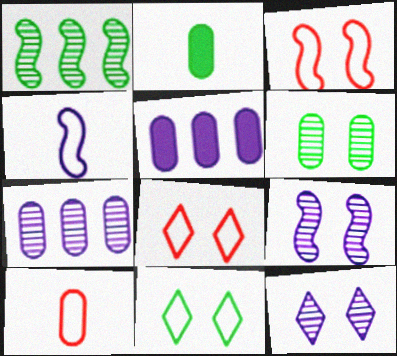[[1, 2, 11], 
[4, 5, 12], 
[5, 6, 10]]